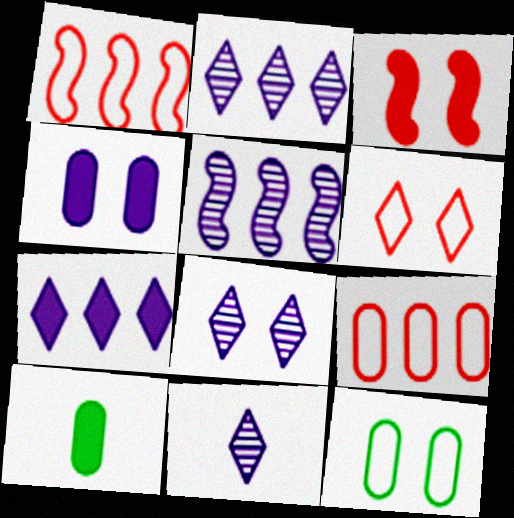[[1, 8, 10], 
[2, 8, 11], 
[3, 7, 10], 
[3, 8, 12], 
[5, 6, 10]]